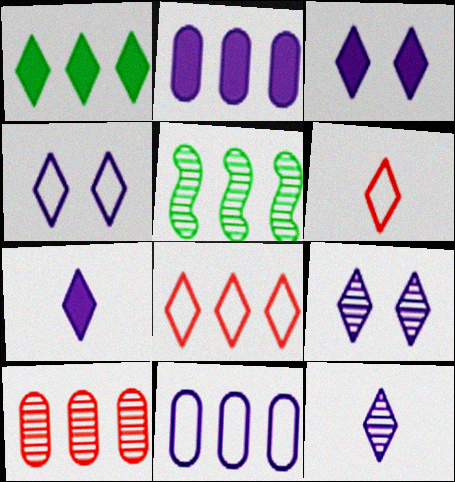[[1, 6, 9], 
[2, 5, 8], 
[3, 4, 9]]